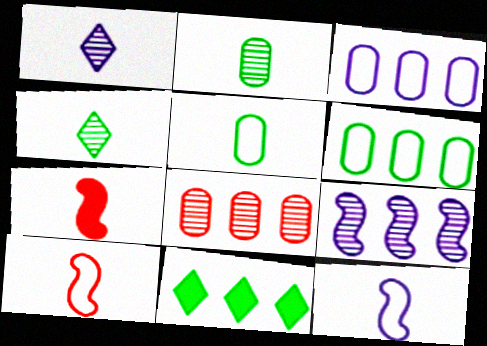[[1, 5, 7]]